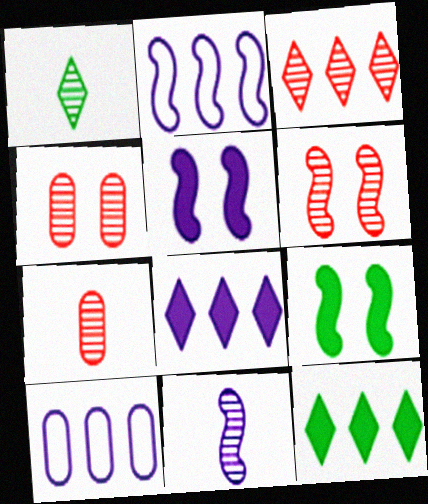[[1, 7, 11], 
[2, 5, 11], 
[3, 6, 7]]